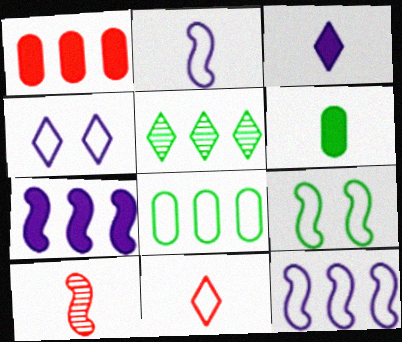[[1, 5, 12], 
[5, 6, 9], 
[7, 9, 10]]